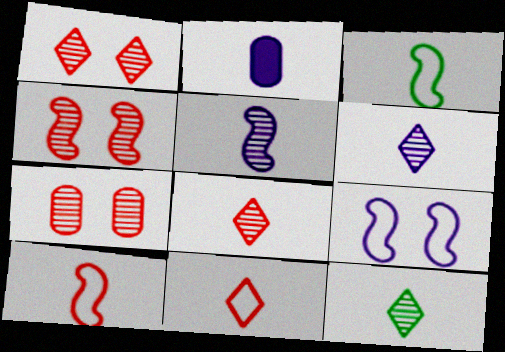[[1, 4, 7], 
[2, 3, 8], 
[2, 10, 12], 
[6, 8, 12]]